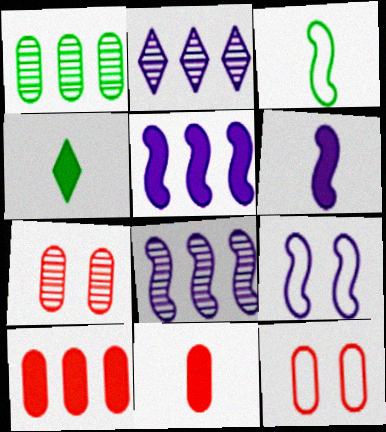[[4, 6, 11], 
[4, 8, 12], 
[6, 8, 9]]